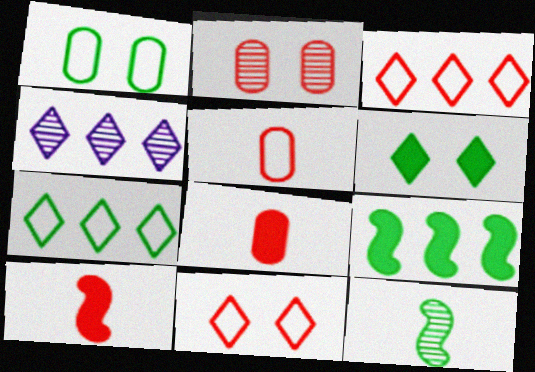[[1, 4, 10], 
[2, 3, 10], 
[2, 4, 12]]